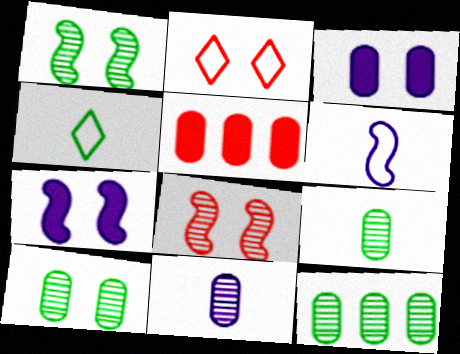[[1, 2, 3], 
[2, 7, 10], 
[9, 10, 12]]